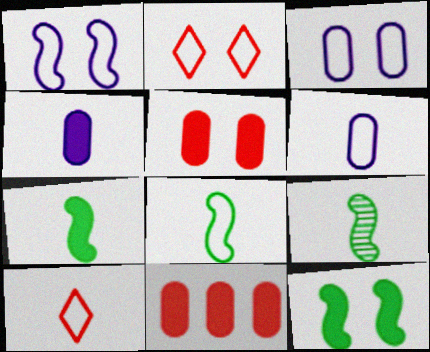[[4, 9, 10], 
[6, 8, 10], 
[7, 8, 9]]